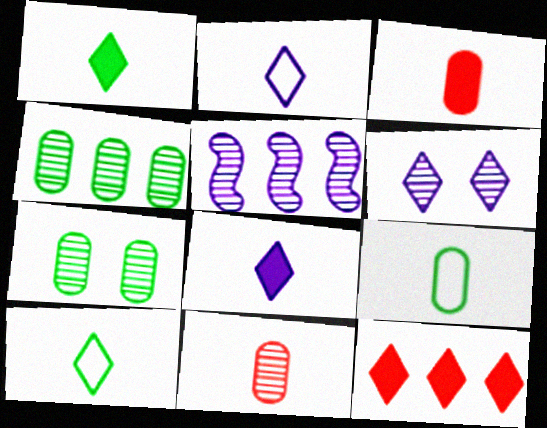[[6, 10, 12]]